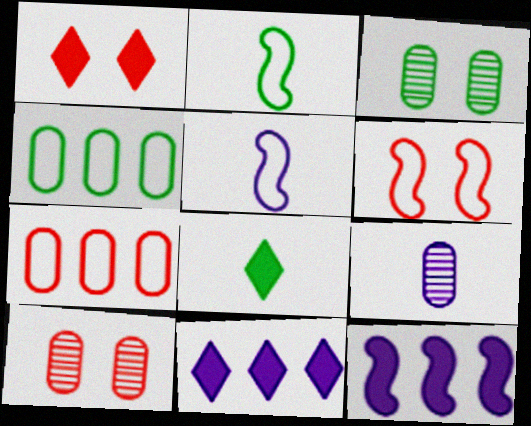[[1, 6, 10], 
[1, 8, 11], 
[2, 10, 11]]